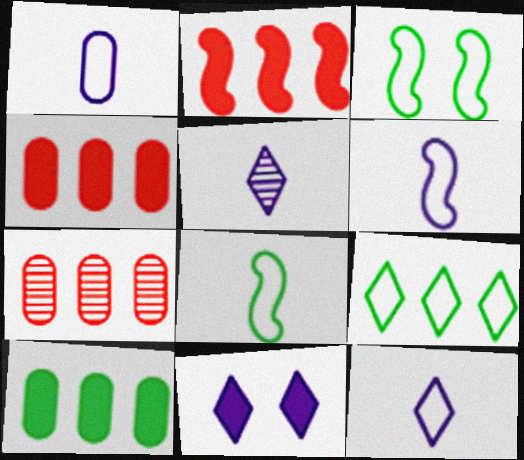[[1, 6, 12], 
[3, 4, 5], 
[7, 8, 11]]